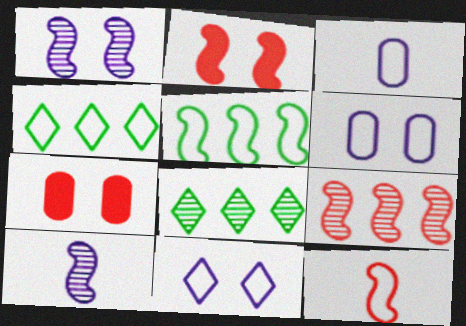[[2, 3, 8], 
[2, 5, 10], 
[2, 9, 12], 
[4, 6, 12], 
[4, 7, 10]]